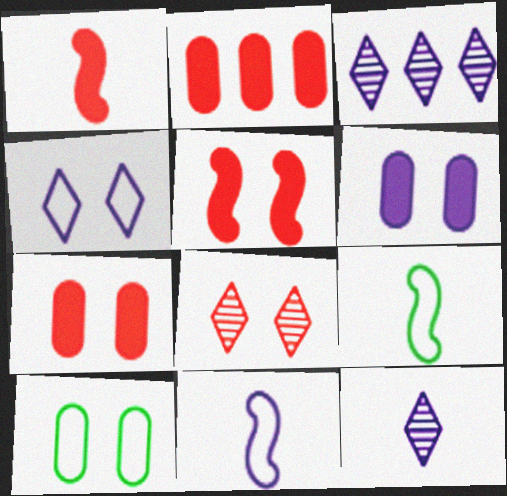[[1, 3, 10], 
[3, 6, 11], 
[3, 7, 9]]